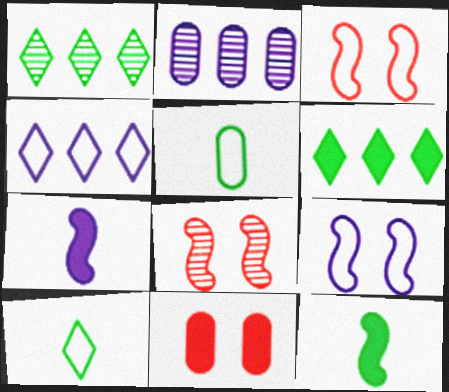[[2, 5, 11], 
[3, 4, 5], 
[6, 7, 11]]